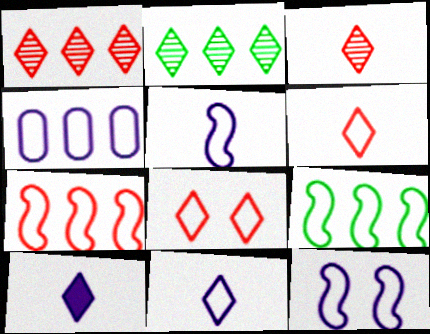[[2, 8, 10], 
[4, 11, 12]]